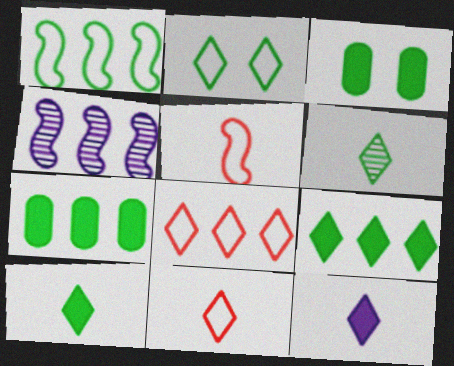[[1, 3, 6], 
[2, 6, 9], 
[3, 4, 11], 
[4, 7, 8], 
[6, 11, 12]]